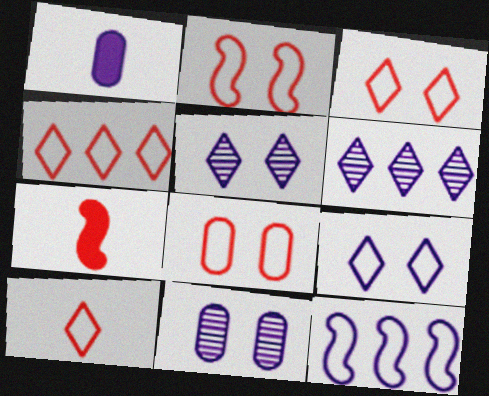[[1, 5, 12], 
[2, 3, 8], 
[3, 4, 10]]